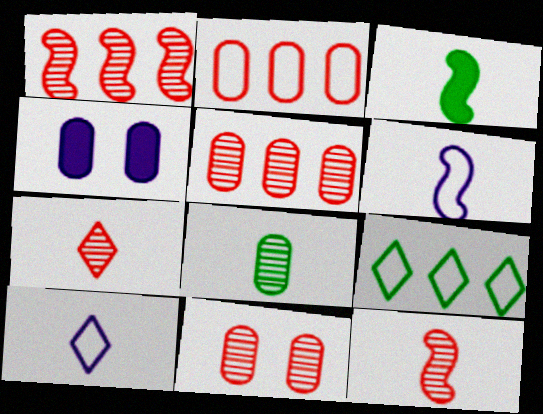[[1, 7, 11], 
[2, 4, 8], 
[3, 6, 12], 
[4, 9, 12]]